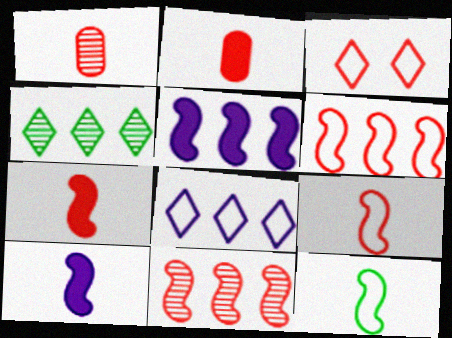[[2, 3, 11]]